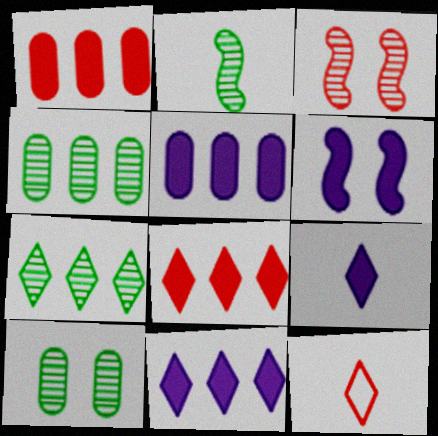[[1, 3, 12], 
[2, 7, 10], 
[4, 6, 12], 
[5, 6, 9]]